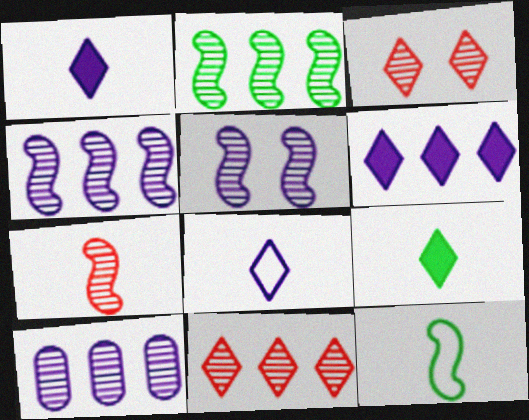[[2, 5, 7], 
[2, 10, 11]]